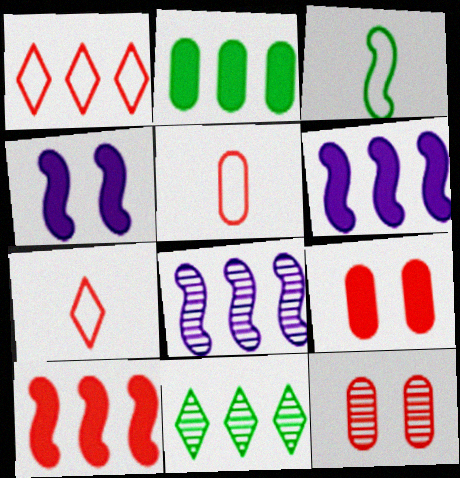[[1, 2, 8], 
[4, 5, 11], 
[7, 10, 12]]